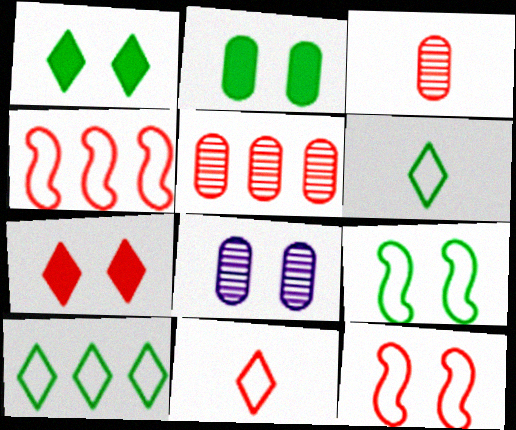[[1, 8, 12], 
[3, 4, 7], 
[7, 8, 9]]